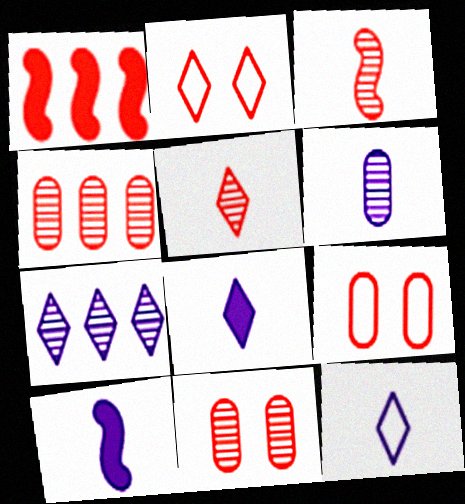[[1, 5, 9], 
[6, 10, 12]]